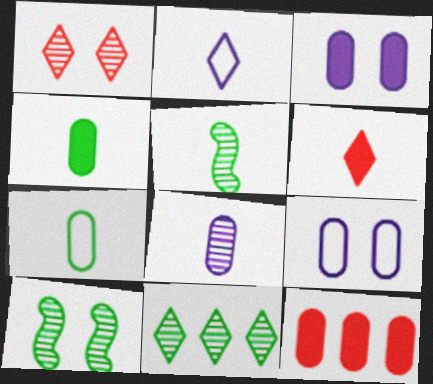[[2, 10, 12], 
[3, 4, 12]]